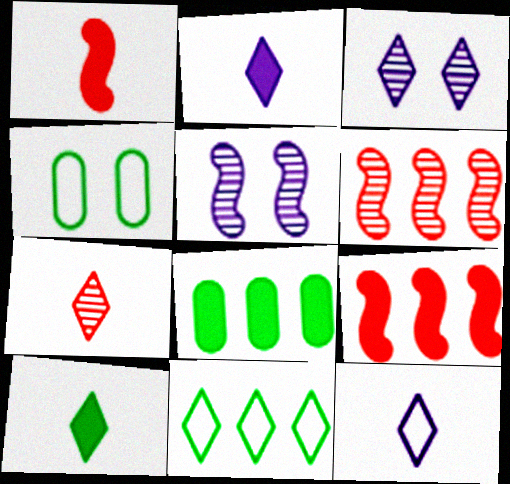[[2, 4, 6], 
[7, 10, 12]]